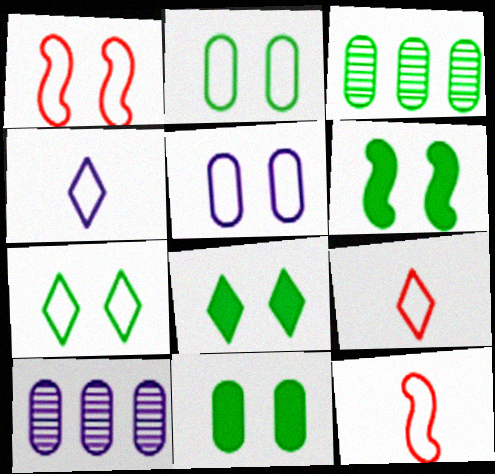[[1, 5, 7], 
[6, 8, 11], 
[6, 9, 10], 
[8, 10, 12]]